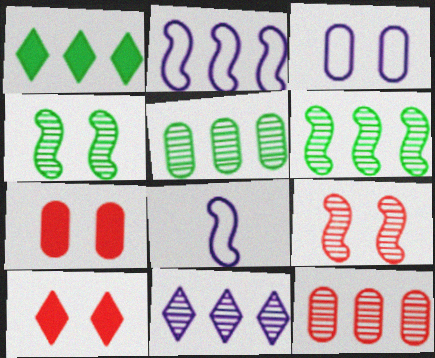[[1, 2, 12], 
[3, 4, 10], 
[5, 8, 10], 
[6, 11, 12]]